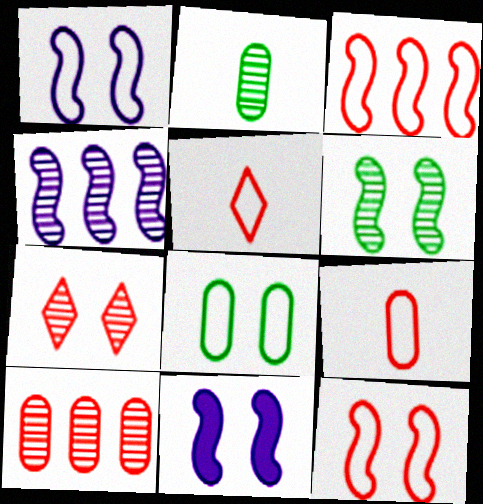[[2, 4, 7], 
[6, 11, 12], 
[7, 8, 11]]